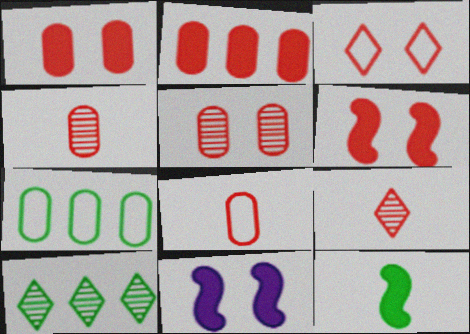[[2, 5, 8], 
[3, 5, 6], 
[7, 9, 11], 
[8, 10, 11]]